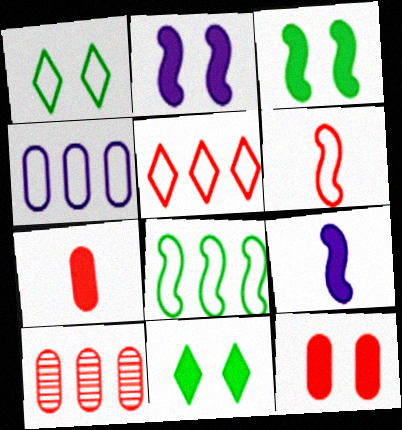[[1, 4, 6], 
[1, 9, 10], 
[2, 11, 12], 
[4, 5, 8]]